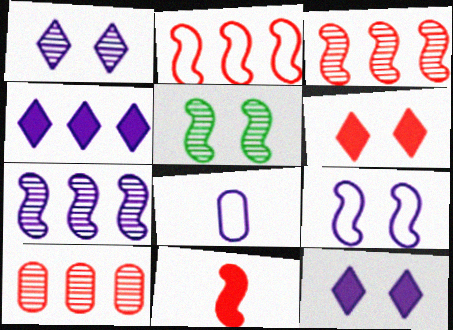[[7, 8, 12]]